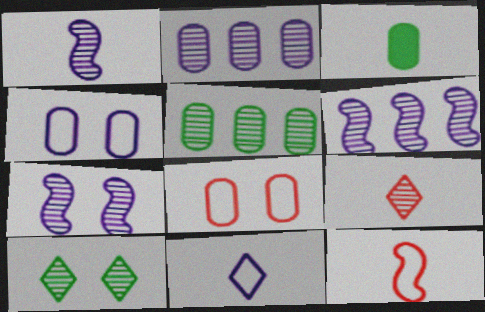[[1, 6, 7], 
[2, 3, 8], 
[5, 7, 9]]